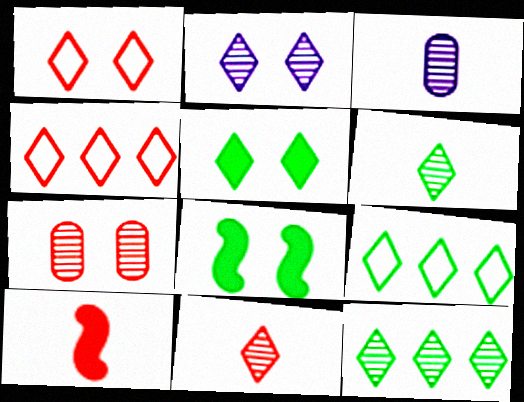[[1, 2, 5], 
[2, 11, 12], 
[3, 4, 8], 
[4, 7, 10], 
[5, 6, 9]]